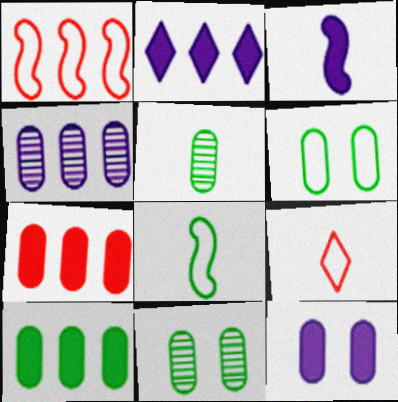[[2, 3, 12], 
[3, 5, 9], 
[5, 6, 10]]